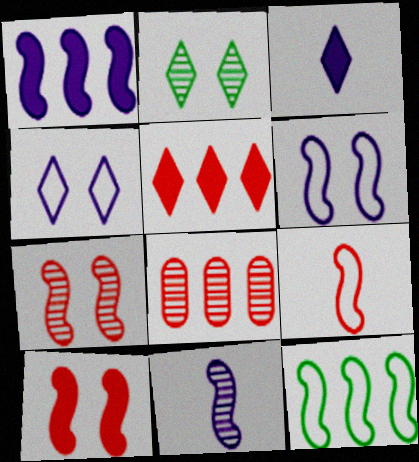[[1, 6, 11], 
[2, 8, 11], 
[6, 9, 12], 
[10, 11, 12]]